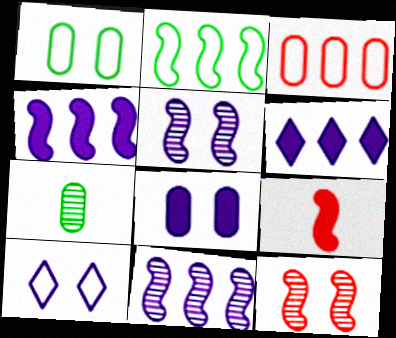[[2, 5, 9], 
[3, 7, 8], 
[5, 8, 10]]